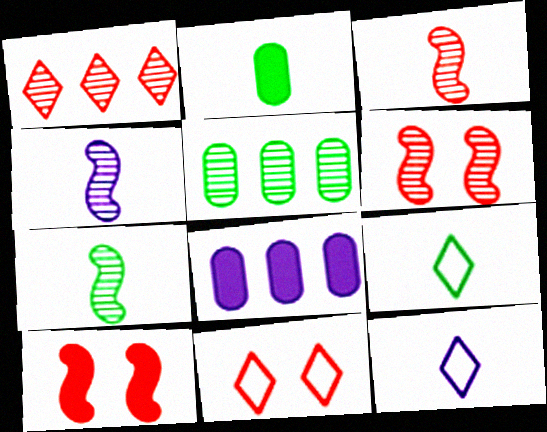[[2, 3, 12], 
[2, 7, 9], 
[3, 4, 7], 
[5, 10, 12], 
[6, 8, 9], 
[7, 8, 11]]